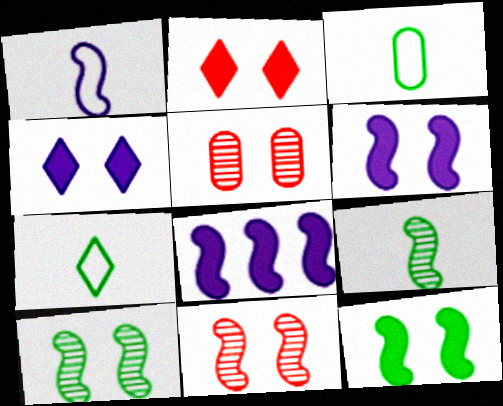[[5, 7, 8]]